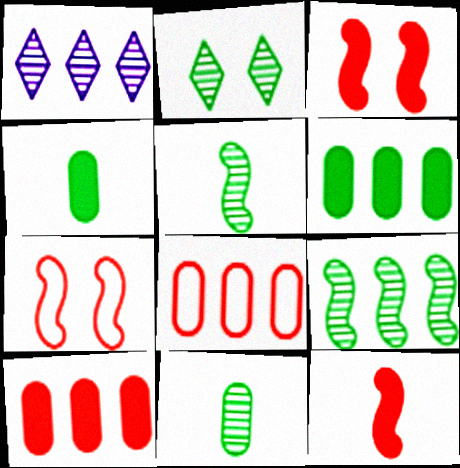[[1, 4, 7], 
[2, 9, 11]]